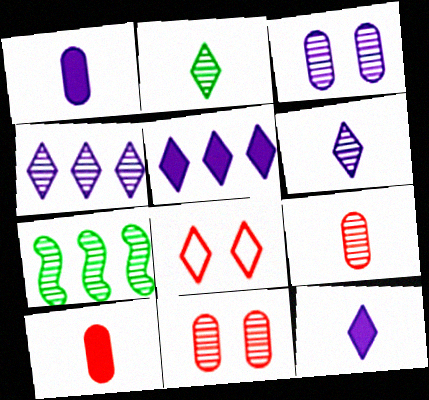[[1, 7, 8], 
[2, 5, 8], 
[6, 7, 11]]